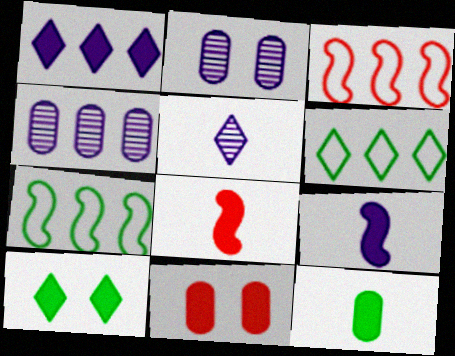[[2, 6, 8], 
[5, 7, 11]]